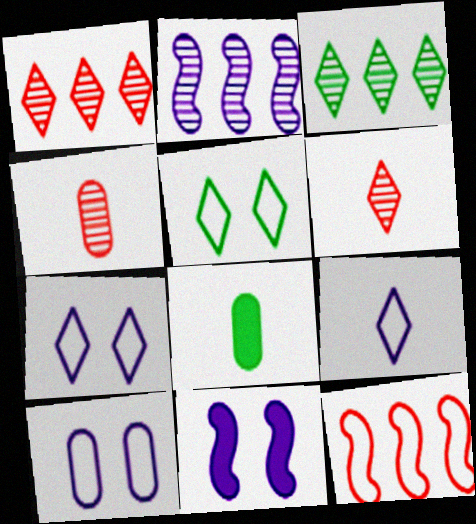[]